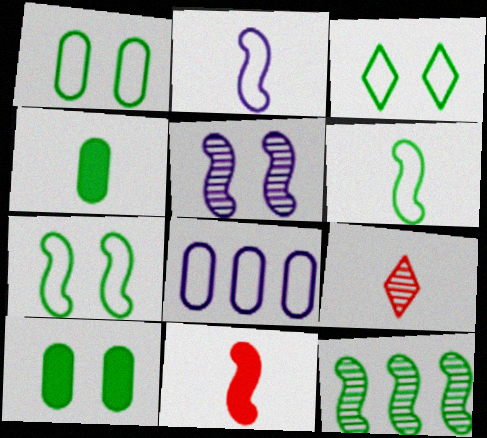[[1, 3, 7], 
[2, 4, 9], 
[3, 4, 12]]